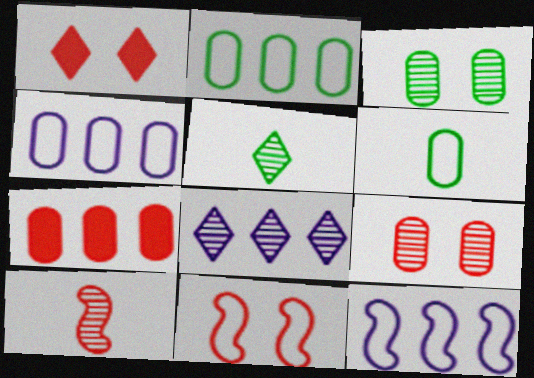[[1, 9, 11], 
[3, 8, 10]]